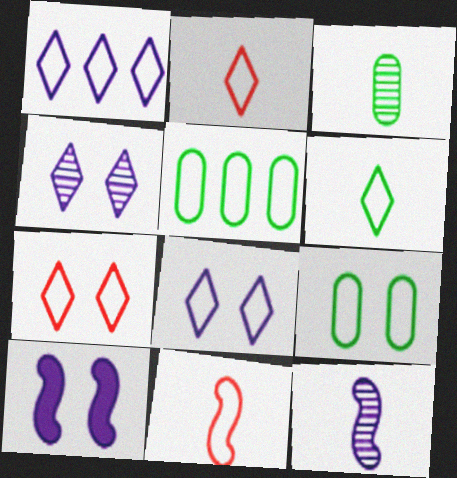[[1, 6, 7], 
[1, 9, 11], 
[5, 8, 11]]